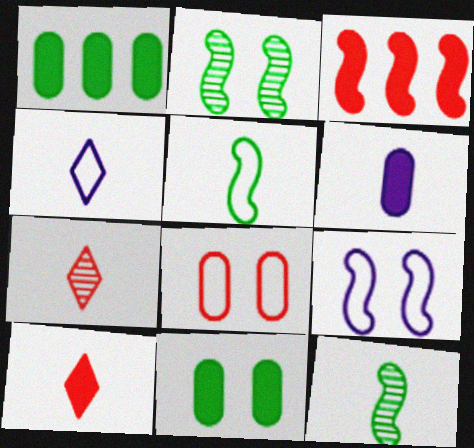[[1, 7, 9], 
[3, 7, 8], 
[3, 9, 12], 
[5, 6, 7]]